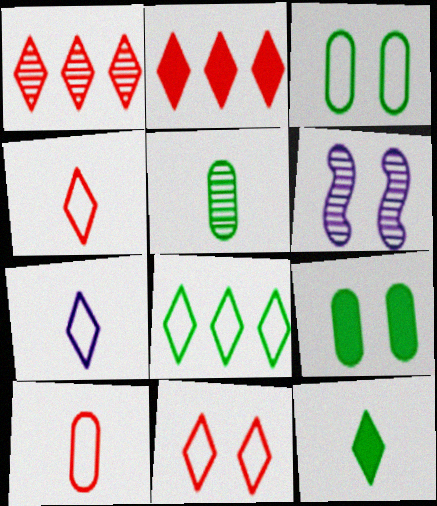[[1, 5, 6], 
[6, 9, 11], 
[7, 8, 11]]